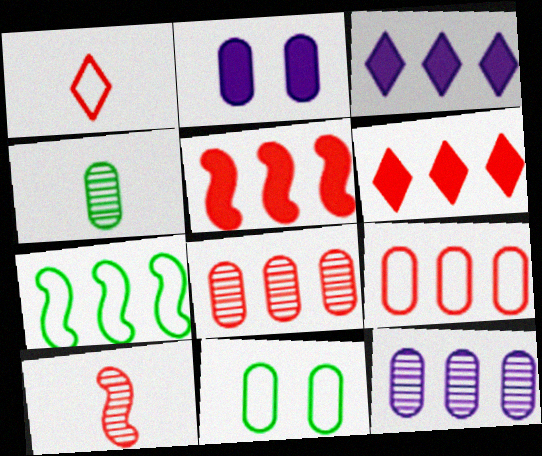[[2, 4, 9], 
[3, 7, 8], 
[3, 10, 11], 
[6, 7, 12]]